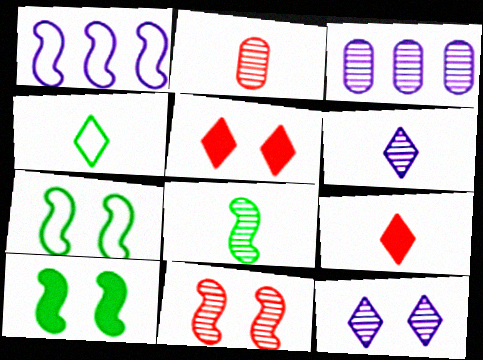[[2, 6, 8], 
[3, 7, 9], 
[4, 6, 9]]